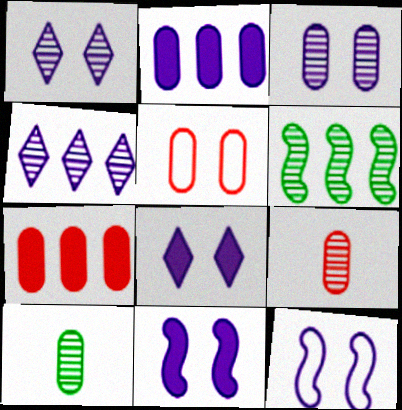[[1, 6, 9], 
[2, 5, 10], 
[3, 8, 12], 
[5, 7, 9]]